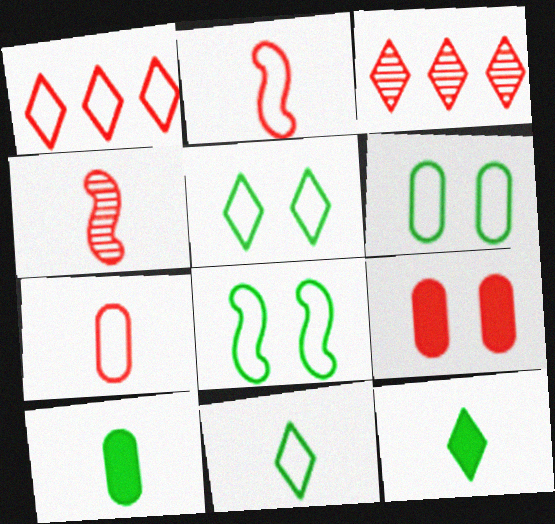[[1, 4, 9], 
[2, 3, 9], 
[5, 6, 8]]